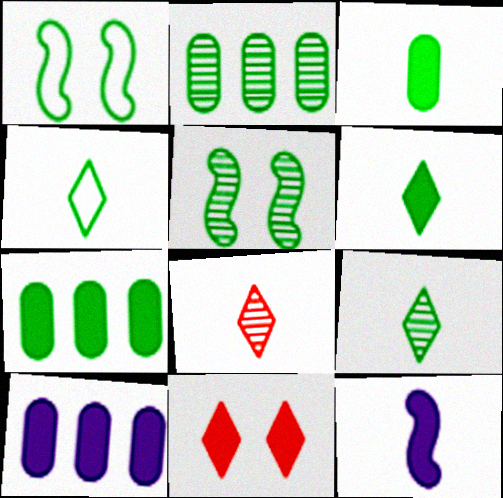[[1, 2, 6], 
[1, 7, 9], 
[1, 8, 10], 
[2, 5, 9], 
[4, 5, 7], 
[4, 6, 9], 
[7, 11, 12]]